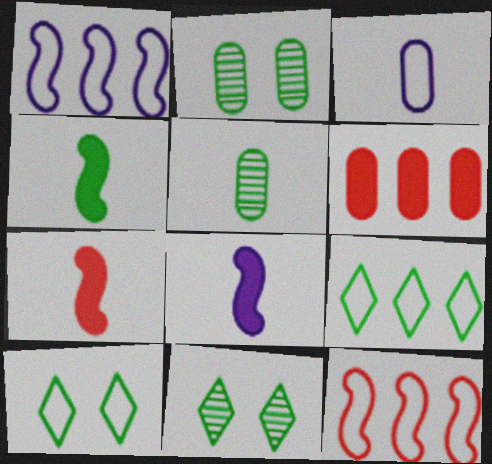[[2, 3, 6], 
[2, 4, 9], 
[3, 10, 12], 
[4, 7, 8]]